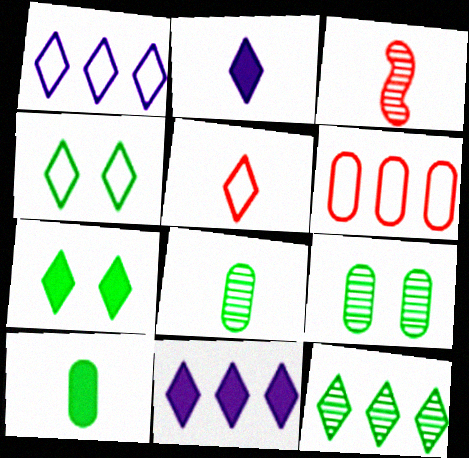[[1, 4, 5]]